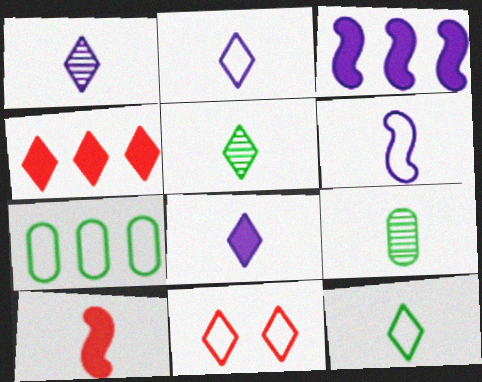[[1, 2, 8], 
[2, 9, 10], 
[3, 9, 11], 
[6, 7, 11]]